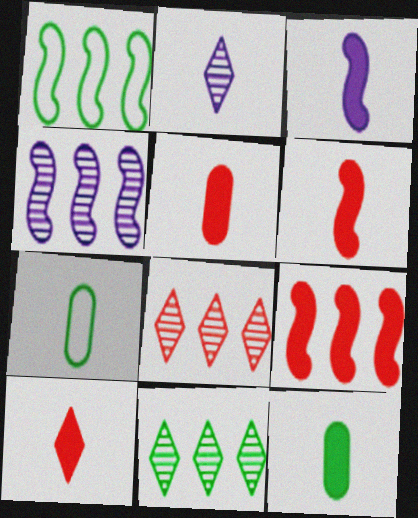[[1, 4, 9], 
[2, 6, 7], 
[3, 10, 12], 
[5, 6, 10]]